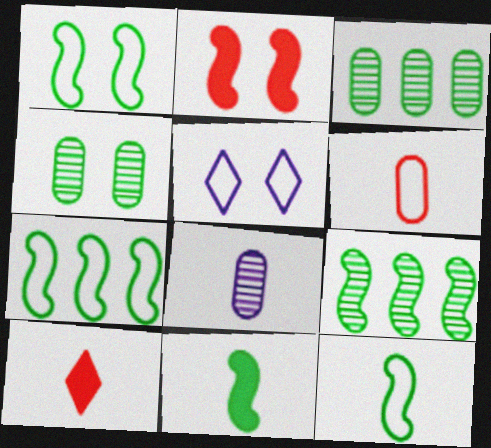[[1, 7, 12], 
[1, 9, 11], 
[2, 4, 5], 
[5, 6, 7], 
[8, 10, 12]]